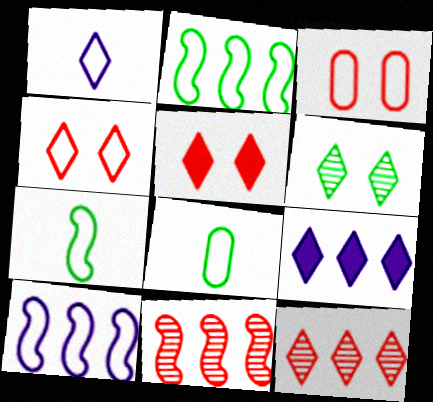[[1, 2, 3], 
[4, 8, 10]]